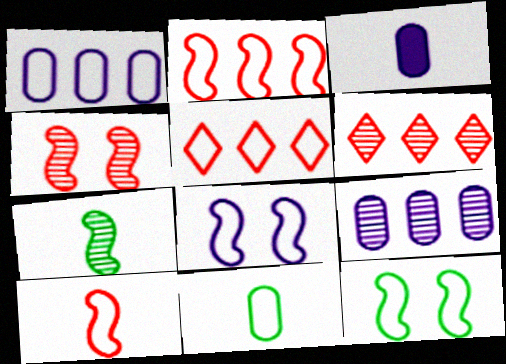[[3, 6, 12], 
[5, 8, 11]]